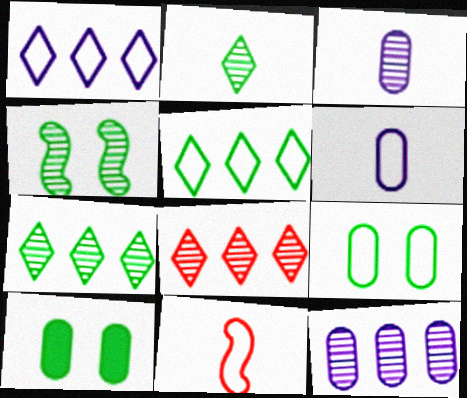[[1, 9, 11], 
[3, 4, 8]]